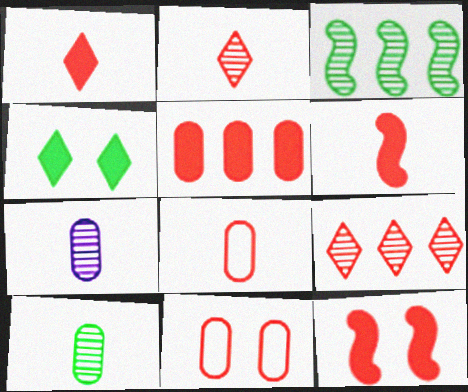[[1, 5, 12], 
[2, 6, 8], 
[6, 9, 11], 
[8, 9, 12]]